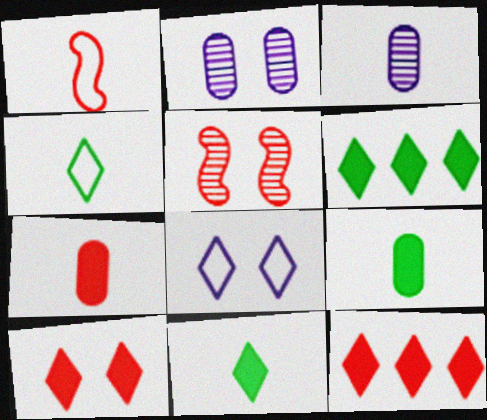[[1, 2, 6], 
[1, 3, 11]]